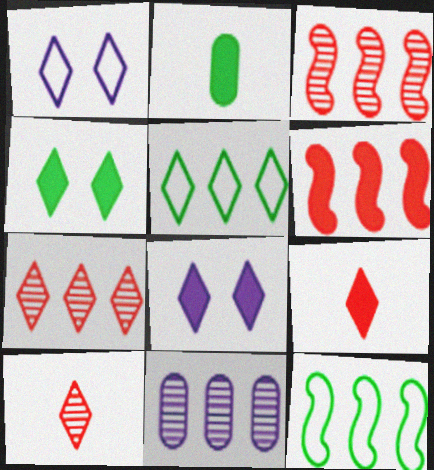[[1, 2, 3], 
[2, 6, 8], 
[5, 6, 11], 
[5, 8, 10]]